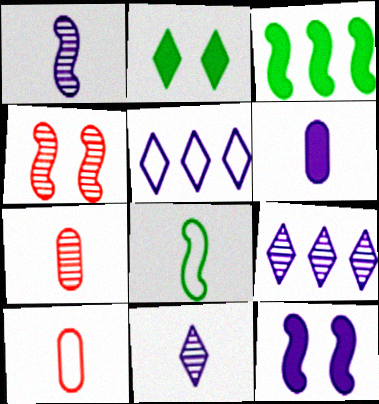[]